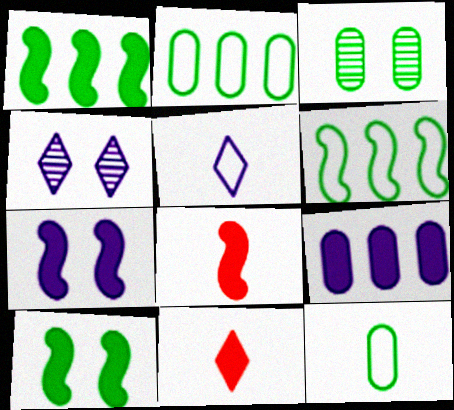[[1, 7, 8], 
[2, 4, 8], 
[9, 10, 11]]